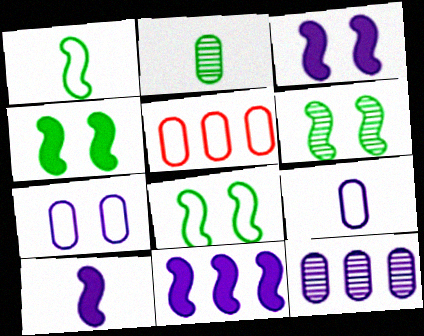[[3, 10, 11], 
[4, 6, 8]]